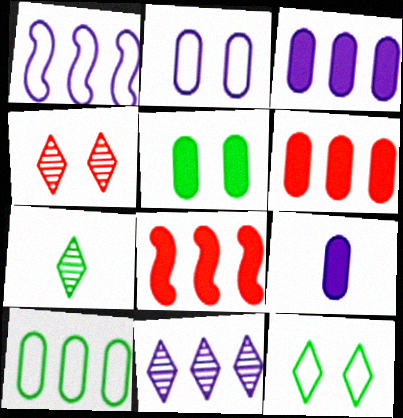[[1, 3, 11], 
[2, 7, 8], 
[4, 7, 11], 
[5, 6, 9], 
[8, 10, 11]]